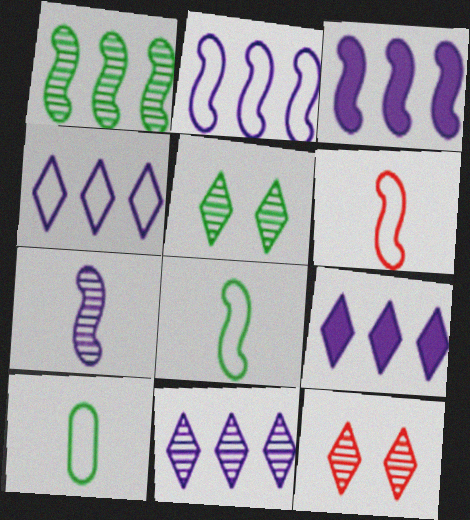[[3, 10, 12], 
[4, 9, 11]]